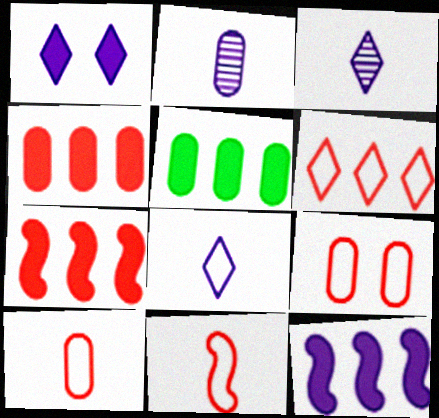[[2, 5, 9], 
[6, 9, 11]]